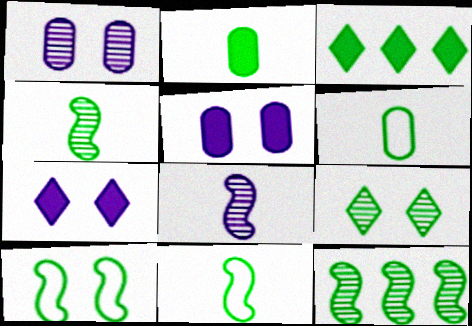[]